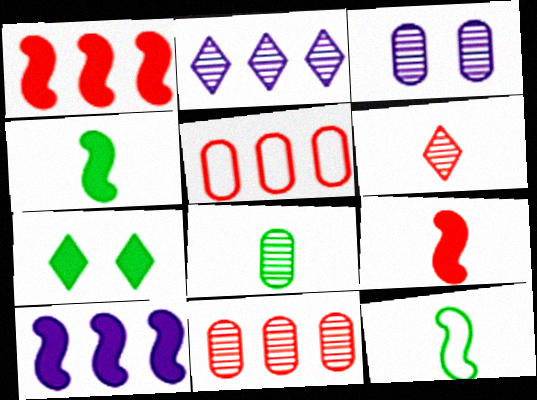[[3, 8, 11]]